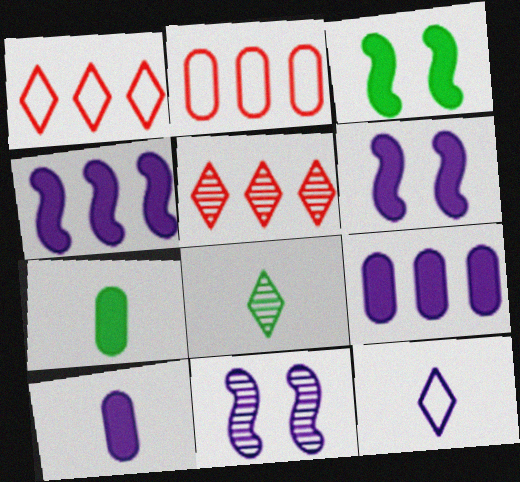[[1, 7, 11], 
[2, 6, 8], 
[9, 11, 12]]